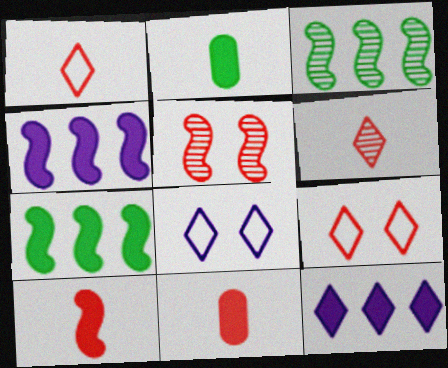[[3, 8, 11]]